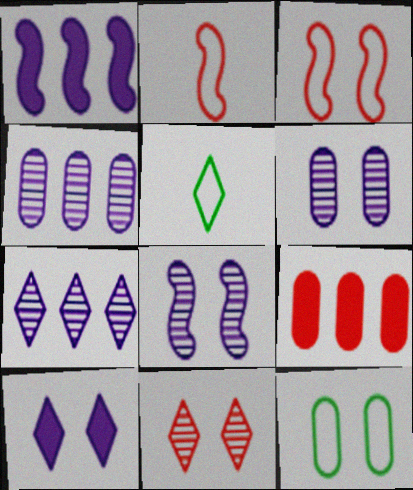[[2, 9, 11], 
[5, 8, 9]]